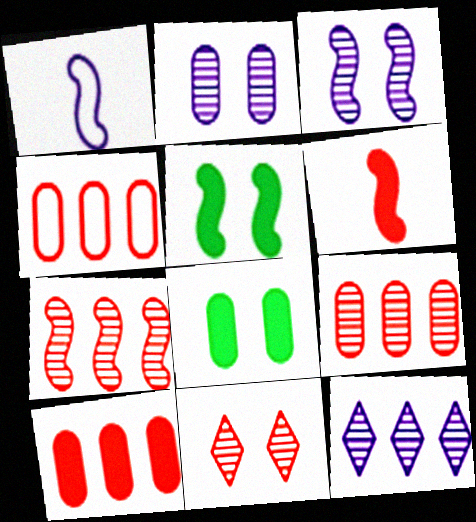[[1, 5, 7], 
[4, 6, 11], 
[4, 9, 10]]